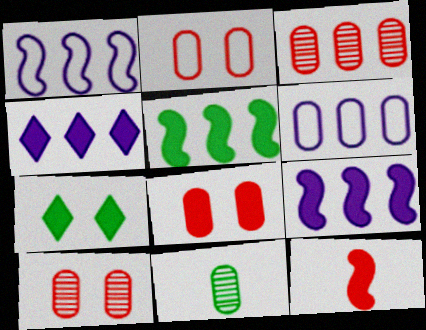[[2, 8, 10], 
[6, 8, 11]]